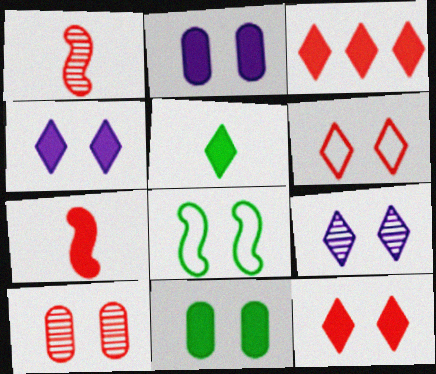[[3, 4, 5], 
[4, 8, 10]]